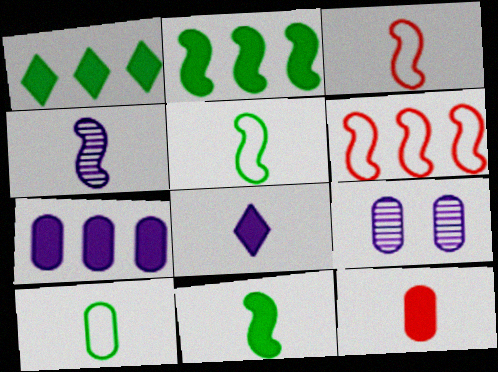[[1, 3, 9], 
[3, 4, 11], 
[8, 11, 12]]